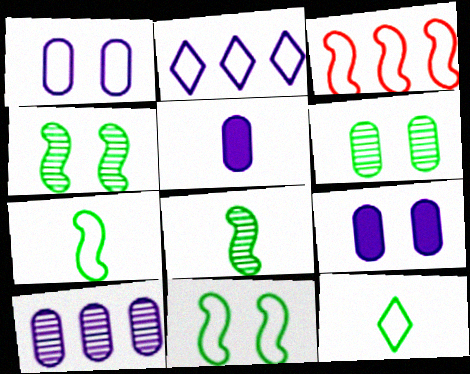[[1, 3, 12], 
[1, 5, 10]]